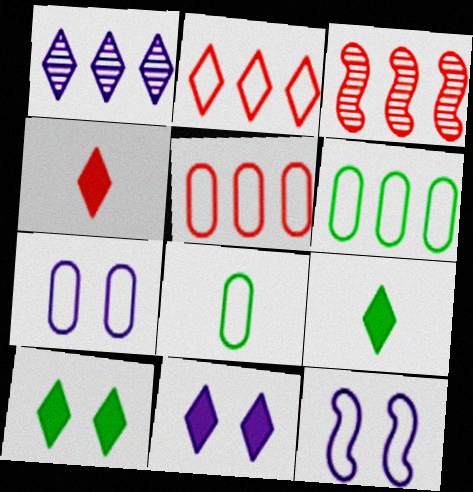[[2, 8, 12], 
[3, 7, 9], 
[3, 8, 11], 
[5, 7, 8]]